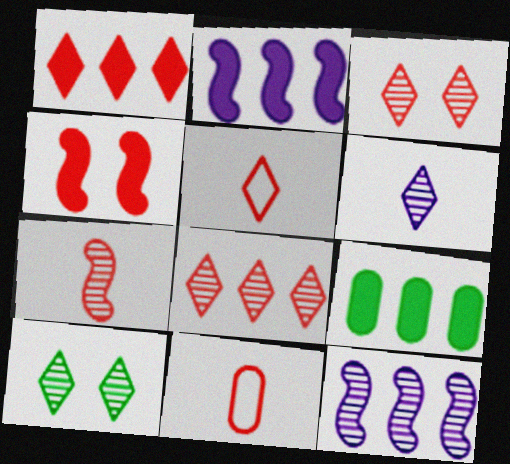[[1, 2, 9], 
[1, 3, 5], 
[2, 10, 11], 
[4, 8, 11], 
[6, 8, 10]]